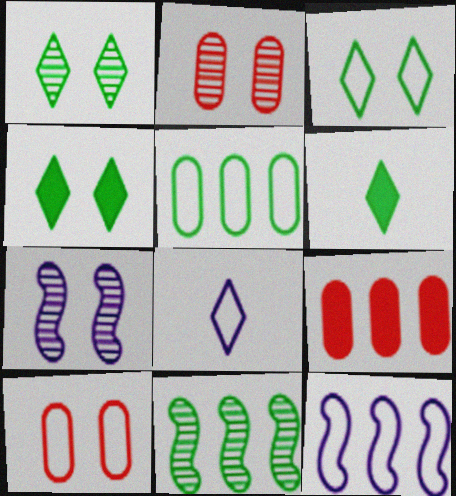[[1, 2, 7], 
[1, 3, 4], 
[2, 6, 12], 
[4, 7, 10]]